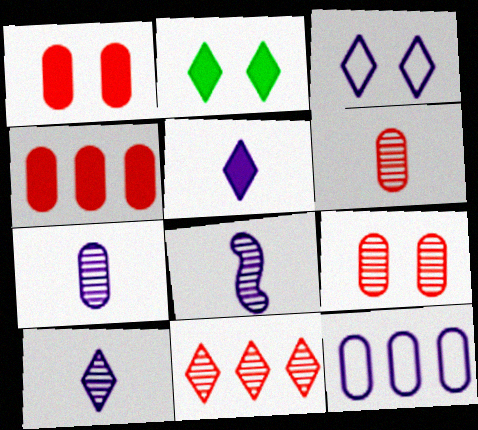[[7, 8, 10]]